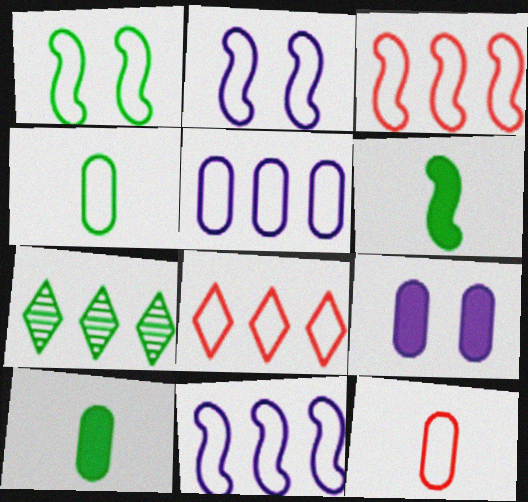[[1, 7, 10], 
[2, 4, 8]]